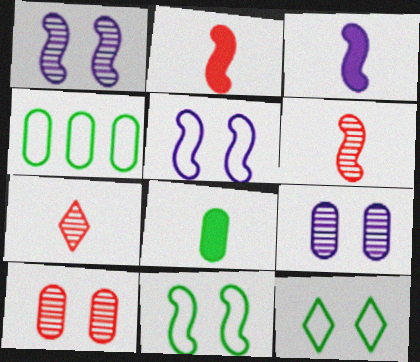[]